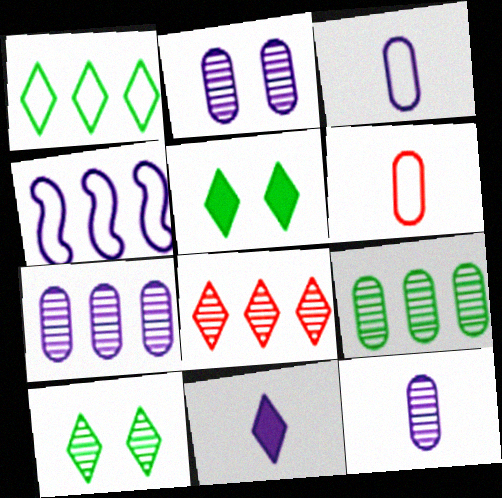[[2, 4, 11], 
[2, 7, 12]]